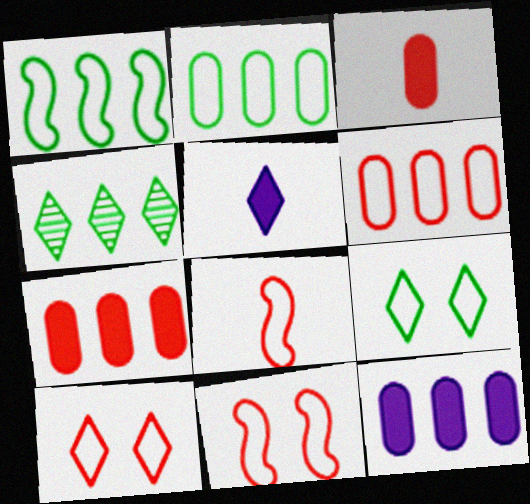[[4, 5, 10], 
[6, 8, 10]]